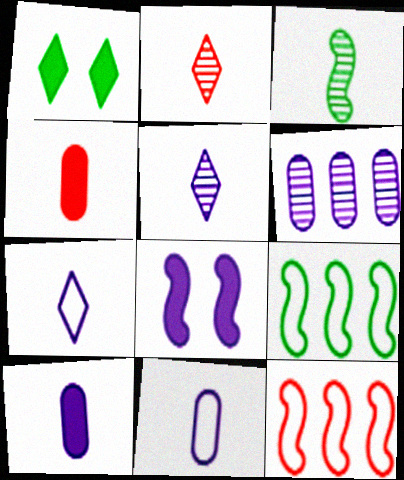[[3, 4, 7], 
[3, 8, 12], 
[6, 7, 8]]